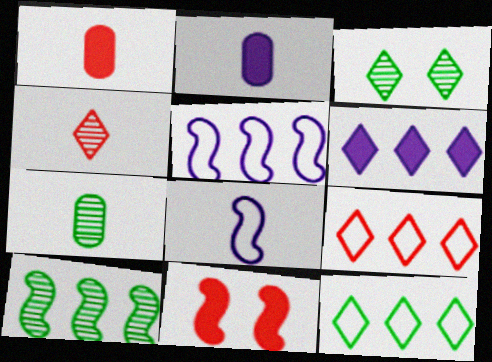[[1, 3, 5], 
[3, 7, 10], 
[8, 10, 11]]